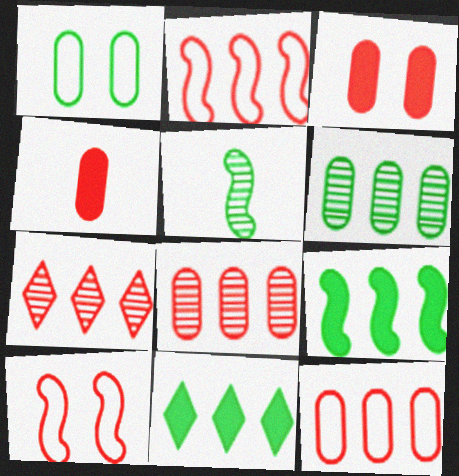[[1, 5, 11], 
[4, 7, 10]]